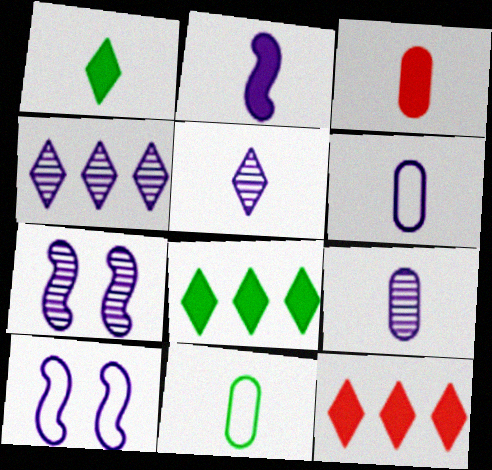[[1, 2, 3], 
[2, 5, 6], 
[3, 9, 11], 
[4, 7, 9], 
[7, 11, 12]]